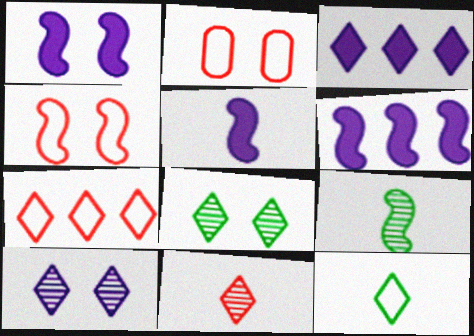[[1, 2, 8], 
[1, 5, 6], 
[2, 3, 9], 
[4, 6, 9]]